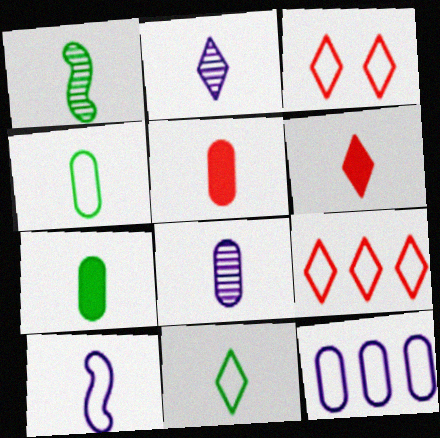[[1, 7, 11], 
[2, 6, 11], 
[4, 5, 8]]